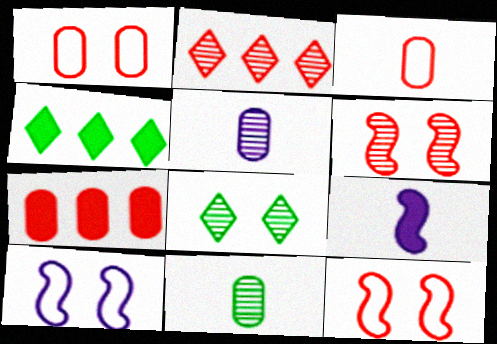[[4, 5, 12]]